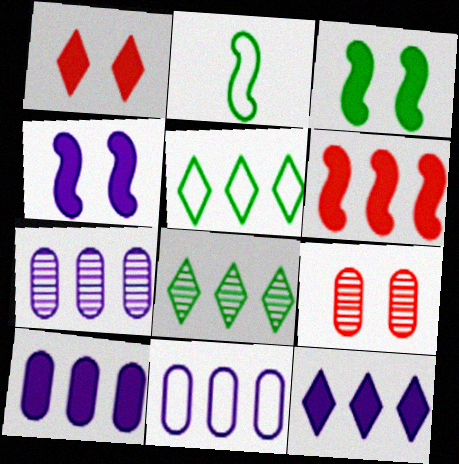[[1, 2, 7], 
[2, 9, 12], 
[5, 6, 7], 
[6, 8, 11], 
[7, 10, 11]]